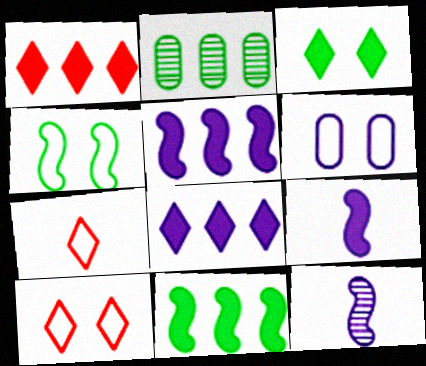[[2, 9, 10], 
[4, 6, 10], 
[6, 8, 12]]